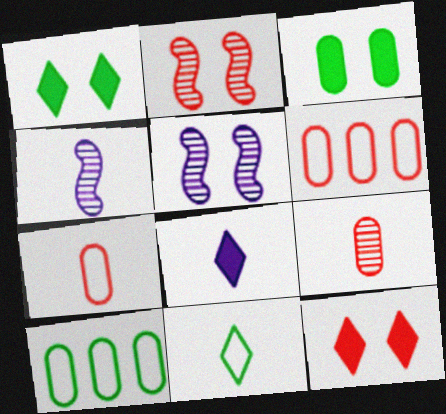[[1, 4, 6], 
[2, 8, 10], 
[4, 10, 12]]